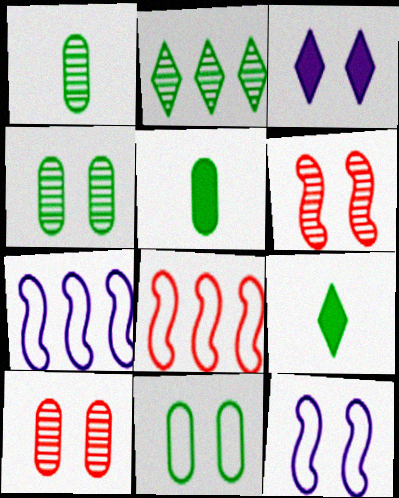[[1, 3, 8], 
[3, 6, 11], 
[7, 9, 10]]